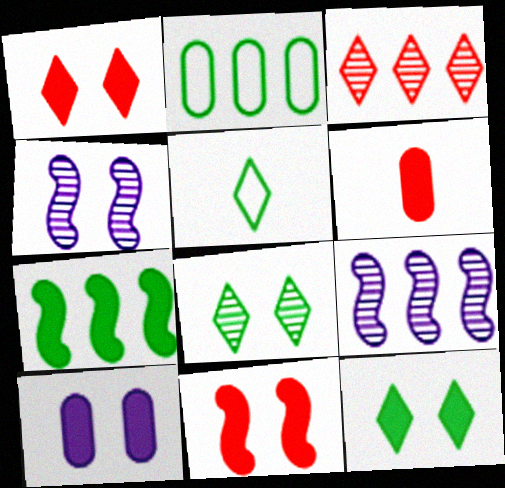[[10, 11, 12]]